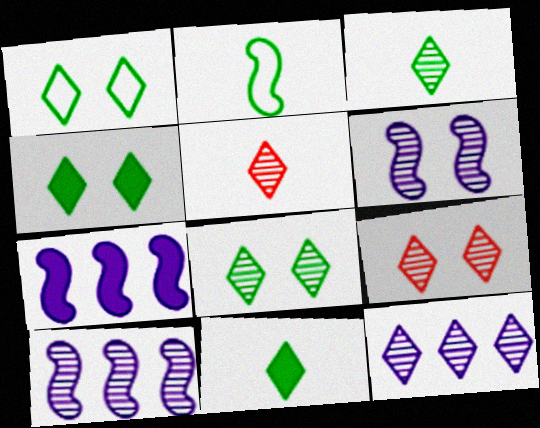[[1, 4, 8], 
[3, 9, 12], 
[5, 8, 12]]